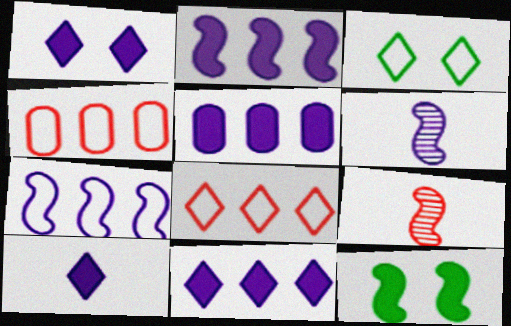[[1, 10, 11], 
[2, 5, 11], 
[3, 5, 9], 
[7, 9, 12]]